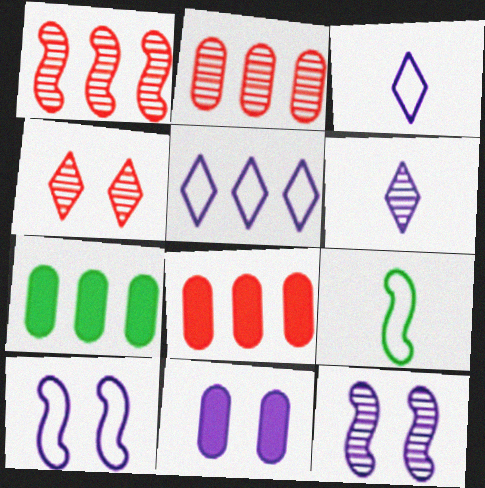[[1, 5, 7]]